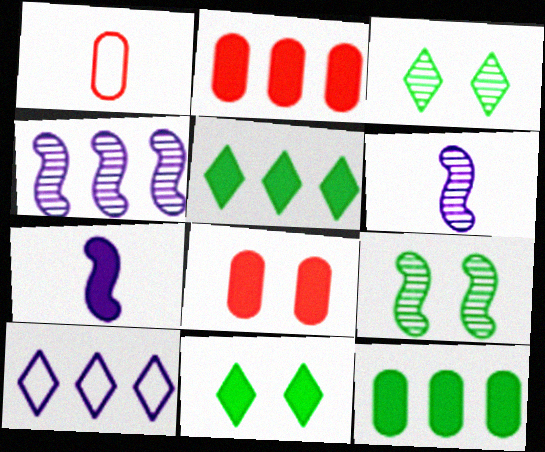[[1, 4, 11], 
[2, 7, 11], 
[5, 7, 8]]